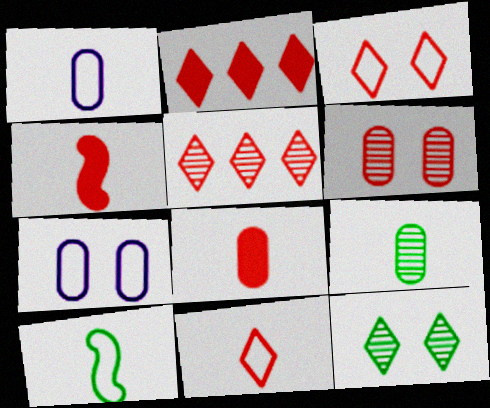[[1, 8, 9], 
[1, 10, 11]]